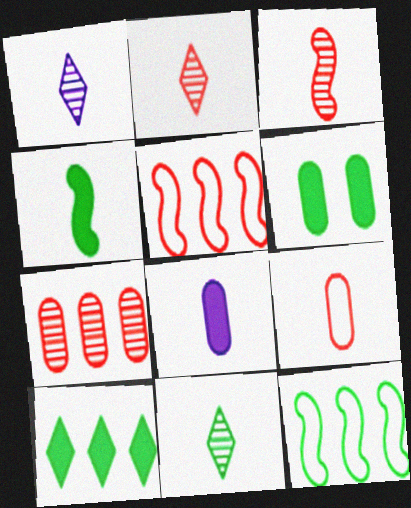[[1, 2, 11], 
[1, 4, 9], 
[1, 5, 6], 
[4, 6, 10], 
[6, 11, 12]]